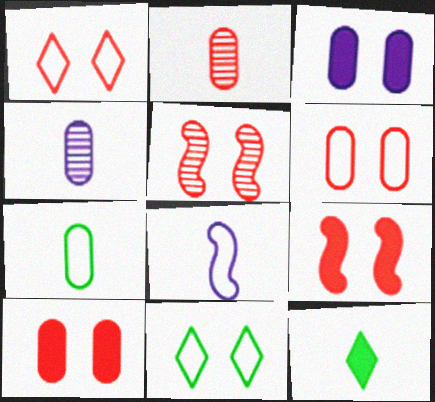[[1, 5, 10], 
[2, 8, 12], 
[3, 5, 11]]